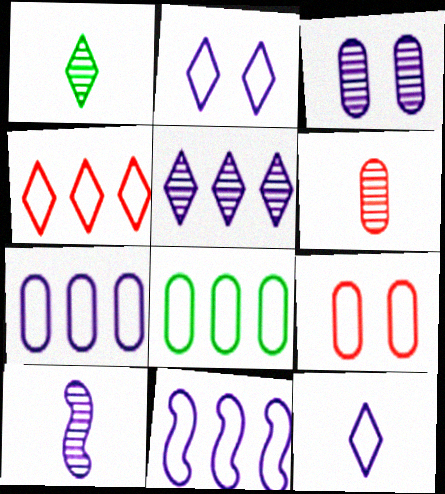[[1, 6, 10], 
[3, 5, 10], 
[4, 8, 11]]